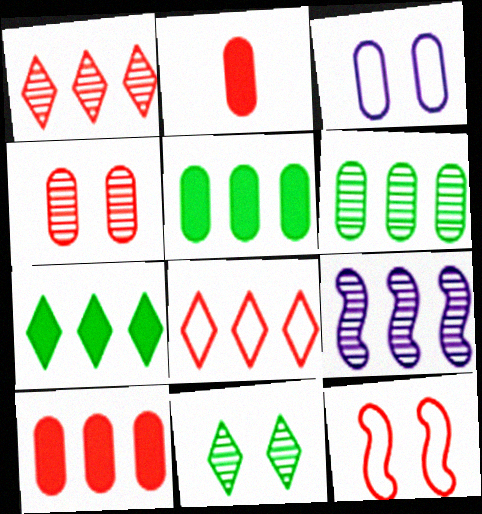[[1, 2, 12], 
[1, 6, 9], 
[2, 3, 6], 
[5, 8, 9]]